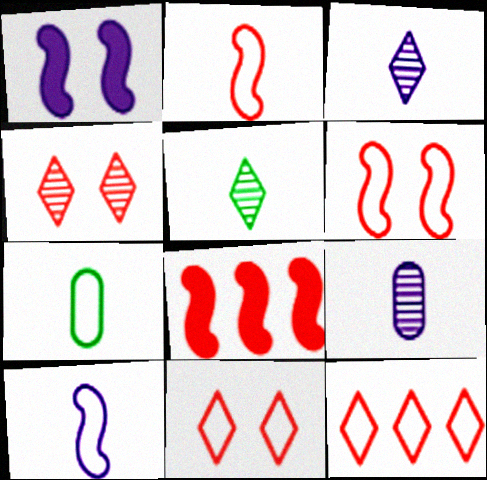[]